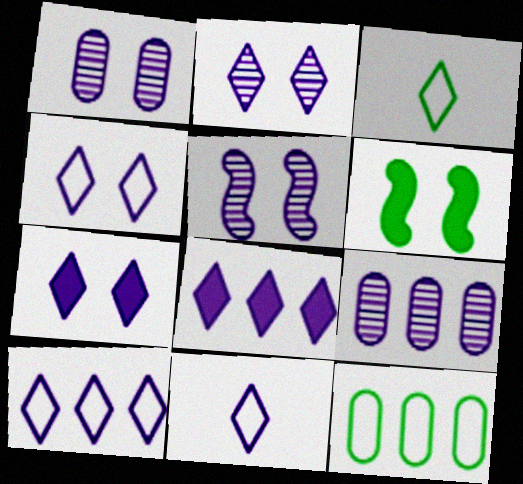[[1, 2, 5], 
[2, 4, 7], 
[2, 8, 11], 
[4, 10, 11]]